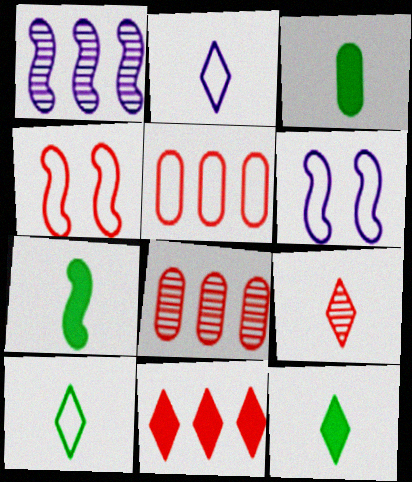[[1, 4, 7], 
[2, 9, 12], 
[3, 7, 12], 
[5, 6, 10], 
[6, 8, 12]]